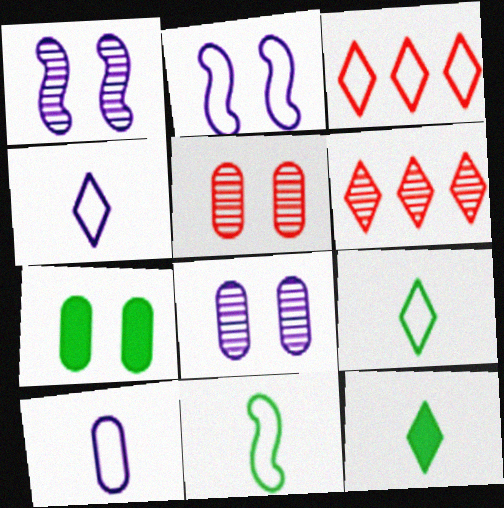[]